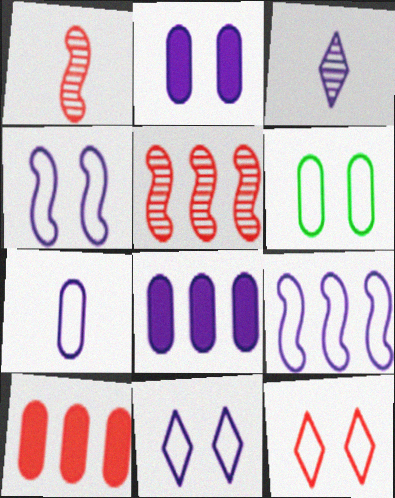[[1, 10, 12], 
[2, 3, 9], 
[3, 4, 8], 
[4, 6, 12], 
[7, 9, 11]]